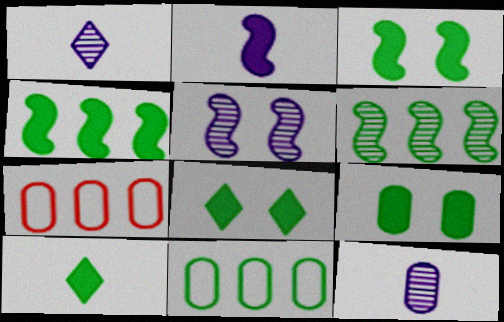[[1, 3, 7], 
[3, 8, 9], 
[4, 9, 10], 
[5, 7, 10], 
[7, 9, 12]]